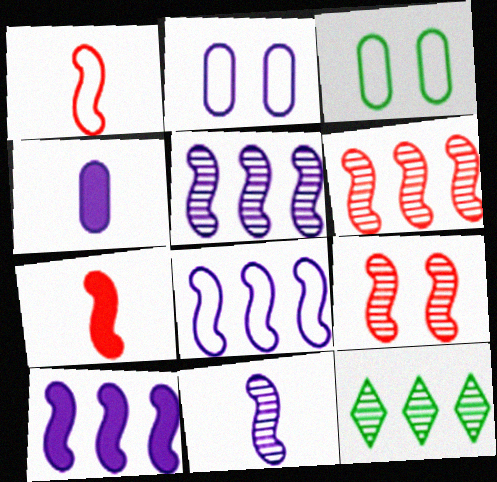[[2, 7, 12], 
[5, 8, 10]]